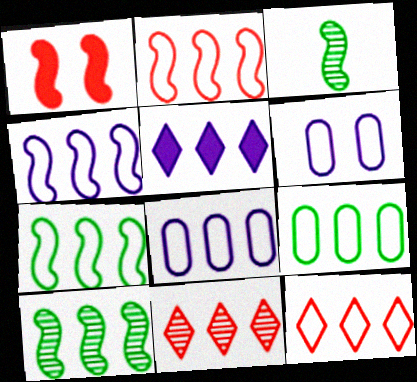[[1, 3, 4], 
[2, 4, 7], 
[4, 9, 12], 
[7, 8, 12]]